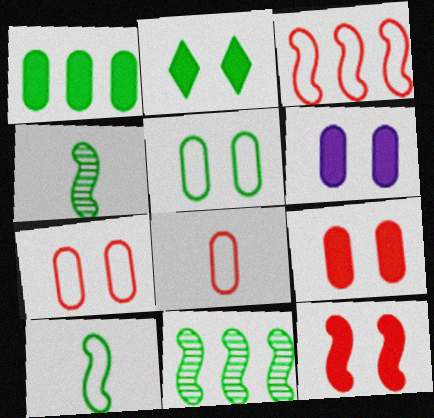[[2, 6, 12]]